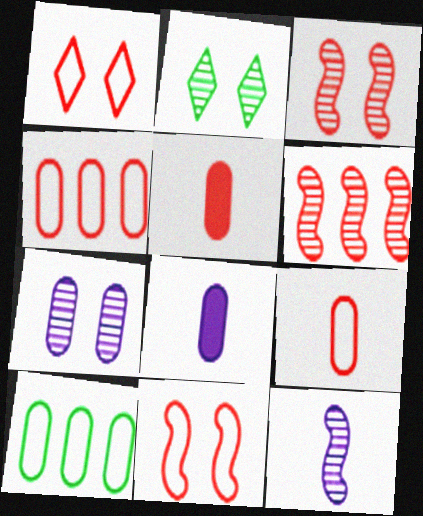[[1, 5, 6], 
[2, 3, 7], 
[5, 7, 10]]